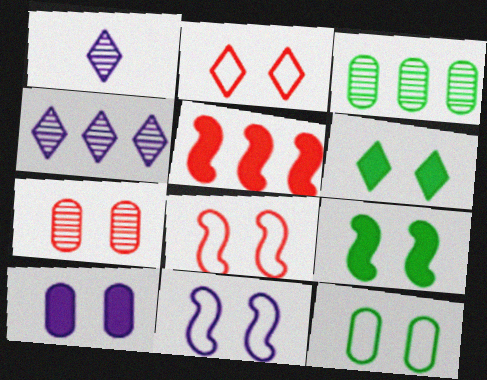[[1, 5, 12], 
[2, 11, 12], 
[6, 7, 11], 
[7, 10, 12]]